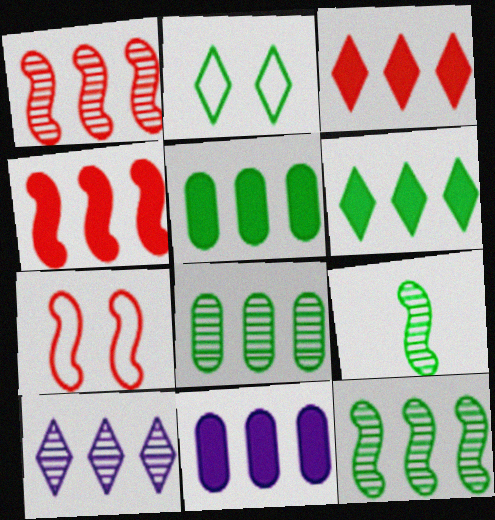[[1, 8, 10], 
[2, 5, 9], 
[4, 6, 11]]